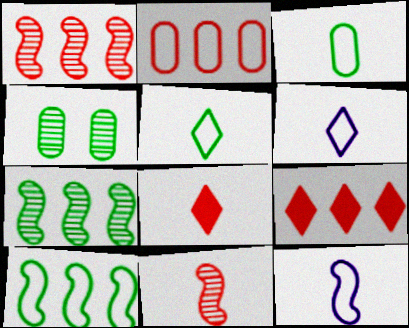[[1, 2, 9], 
[4, 9, 12]]